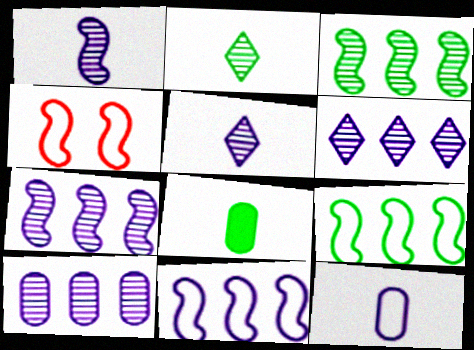[[4, 6, 8], 
[6, 7, 10]]